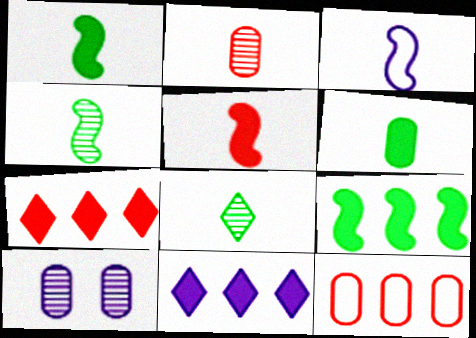[[3, 4, 5], 
[3, 10, 11], 
[6, 10, 12]]